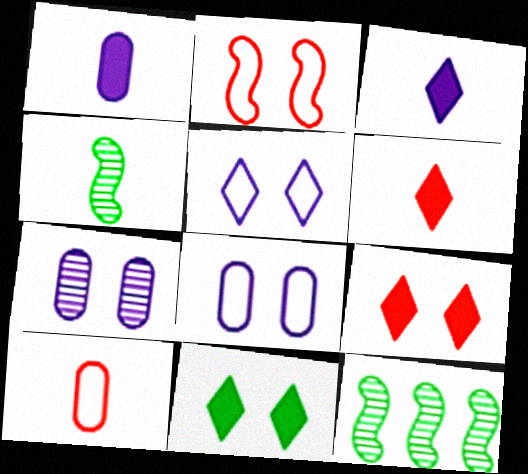[[2, 7, 11], 
[3, 4, 10], 
[6, 8, 12]]